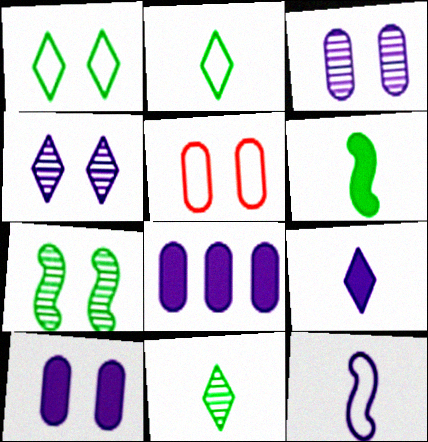[[4, 8, 12]]